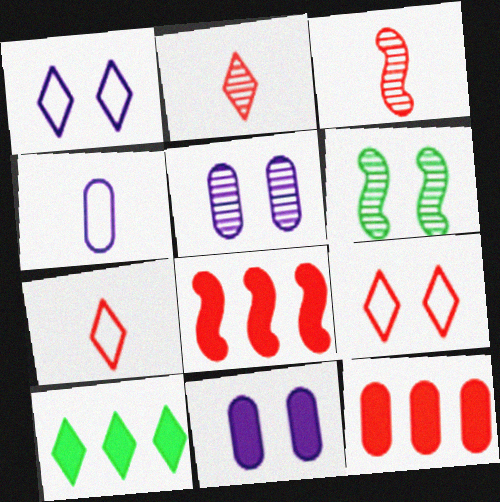[[1, 2, 10], 
[3, 9, 12], 
[6, 9, 11]]